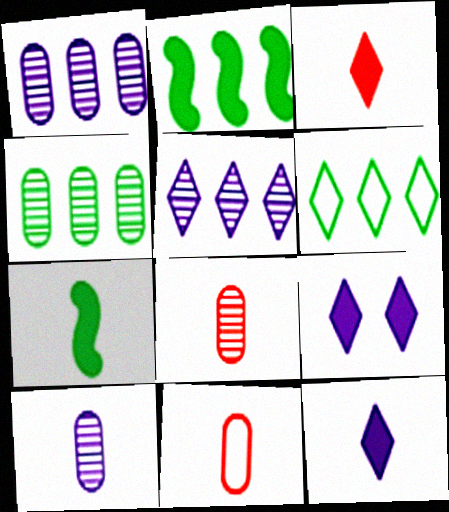[[2, 4, 6]]